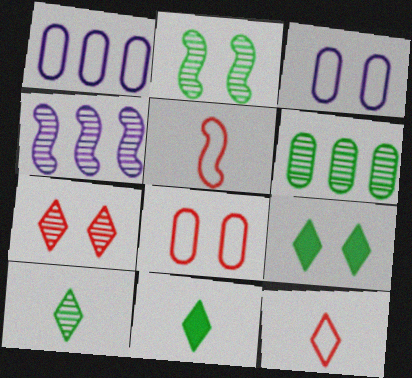[[2, 6, 10], 
[4, 8, 11]]